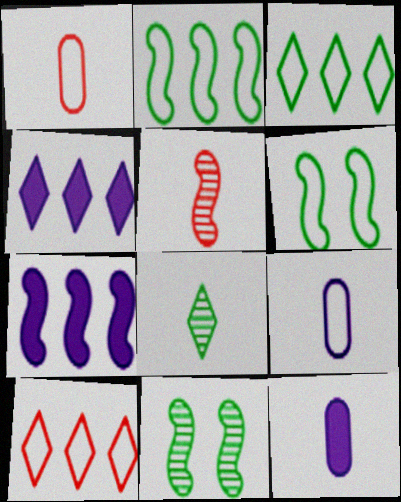[[1, 4, 11], 
[5, 6, 7], 
[6, 9, 10], 
[10, 11, 12]]